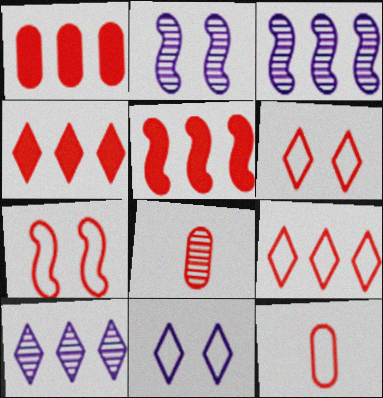[[1, 4, 5], 
[4, 7, 8], 
[5, 6, 8], 
[7, 9, 12]]